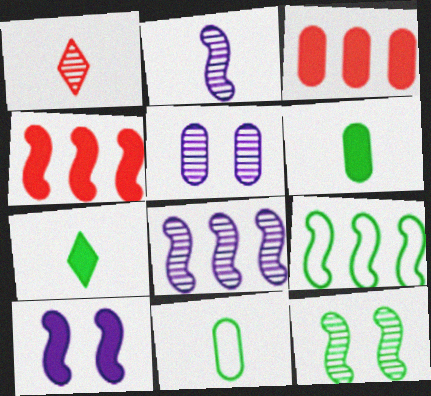[[3, 5, 11], 
[3, 7, 10], 
[4, 8, 9]]